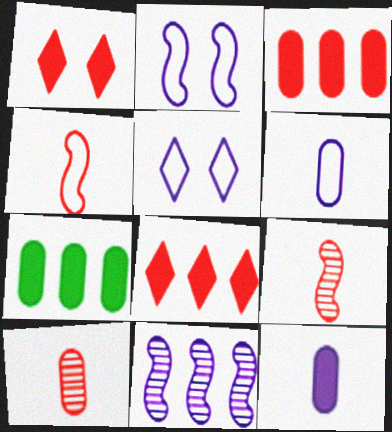[[5, 7, 9], 
[5, 11, 12]]